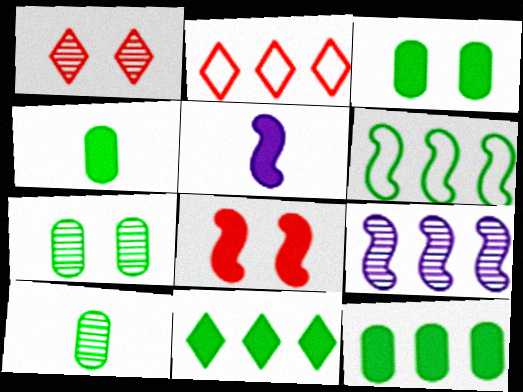[[1, 9, 10], 
[2, 5, 7], 
[2, 9, 12], 
[3, 4, 12]]